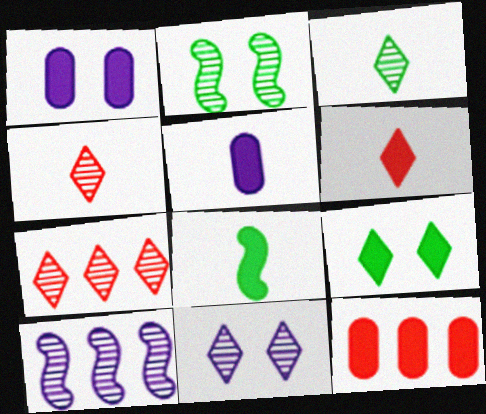[[3, 7, 11], 
[5, 6, 8]]